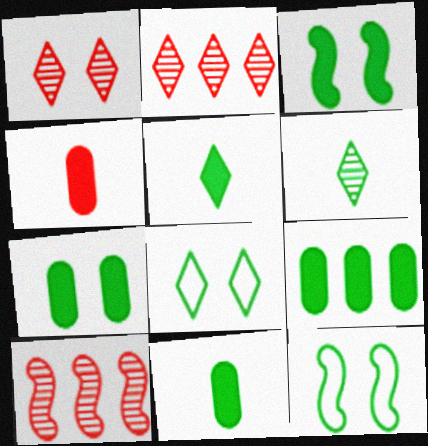[[3, 5, 9], 
[6, 9, 12], 
[7, 9, 11]]